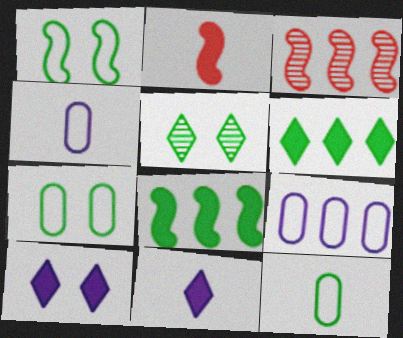[[2, 5, 9], 
[3, 6, 9], 
[3, 7, 11], 
[3, 10, 12], 
[5, 8, 12]]